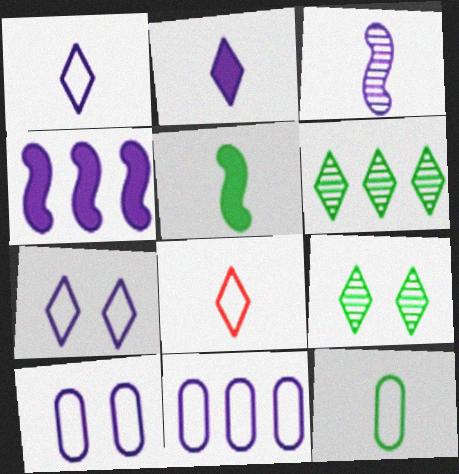[]